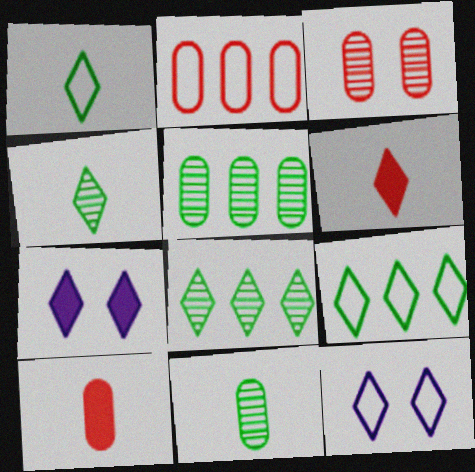[[2, 3, 10], 
[6, 8, 12]]